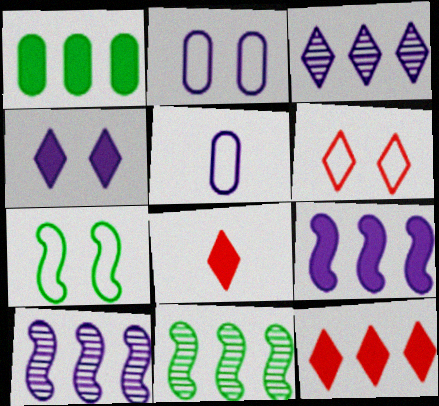[[1, 9, 12], 
[2, 6, 7], 
[2, 8, 11], 
[4, 5, 10]]